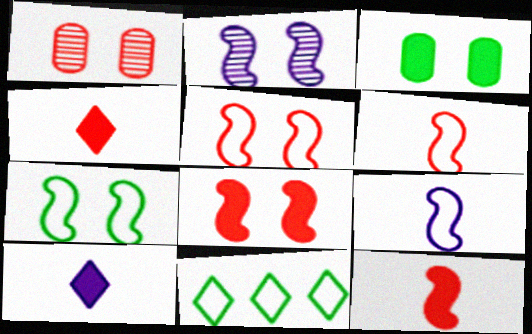[[2, 7, 8]]